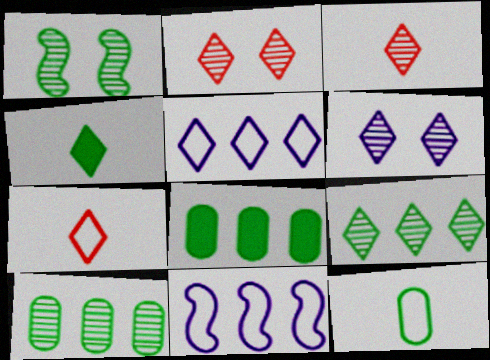[[2, 4, 5], 
[3, 6, 9]]